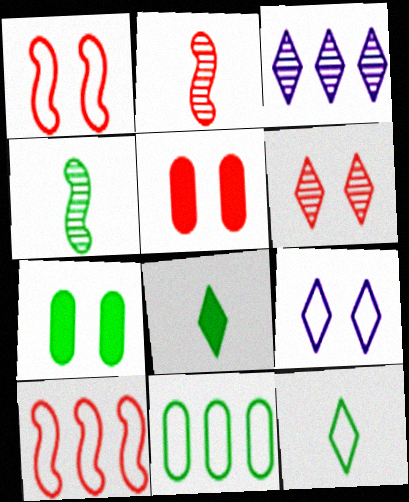[[1, 5, 6]]